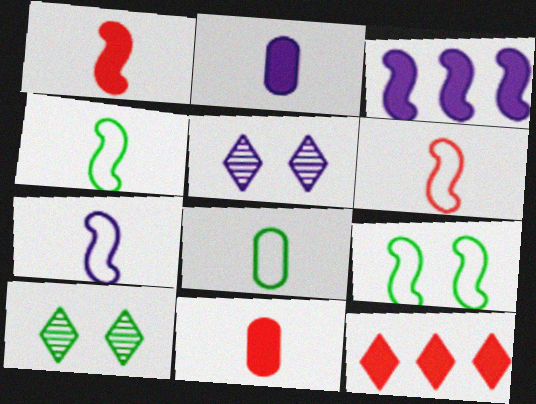[[4, 6, 7]]